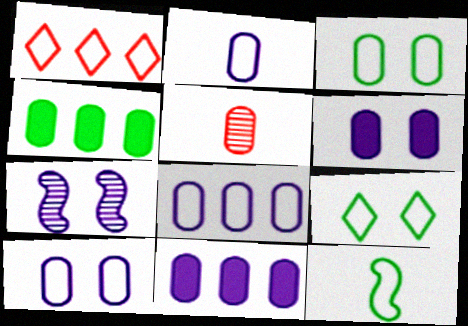[[1, 10, 12], 
[2, 8, 10], 
[3, 5, 11], 
[4, 5, 10]]